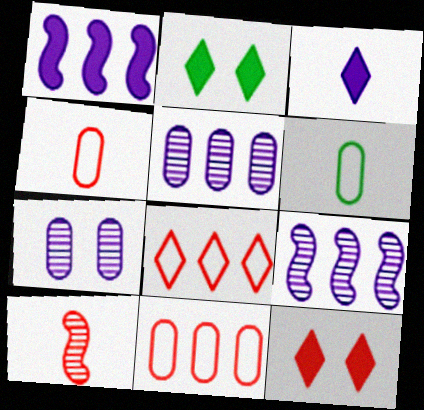[[2, 4, 9], 
[3, 6, 10], 
[6, 9, 12], 
[10, 11, 12]]